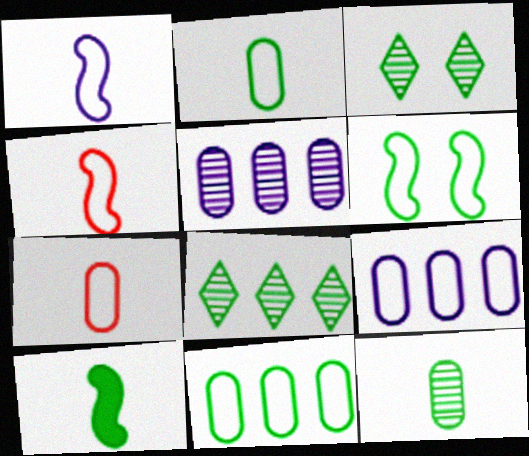[[3, 10, 11]]